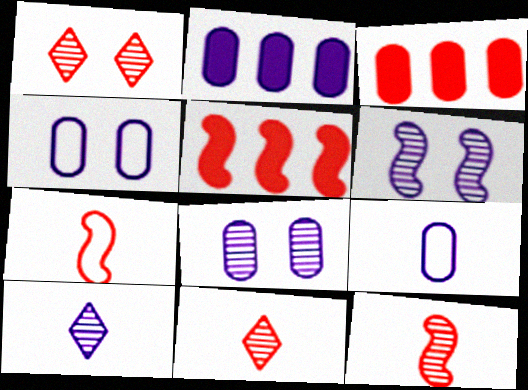[[1, 3, 7], 
[2, 8, 9]]